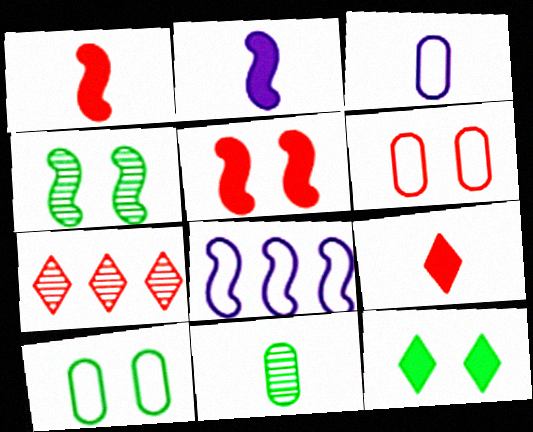[[1, 4, 8], 
[1, 6, 7], 
[2, 7, 10], 
[4, 10, 12]]